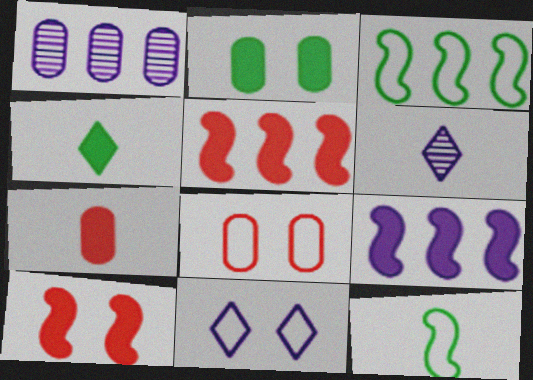[[6, 7, 12]]